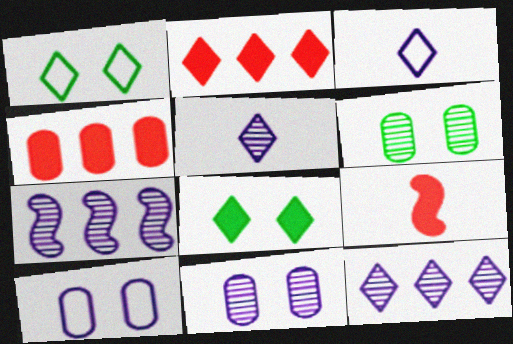[[1, 2, 5], 
[5, 7, 11]]